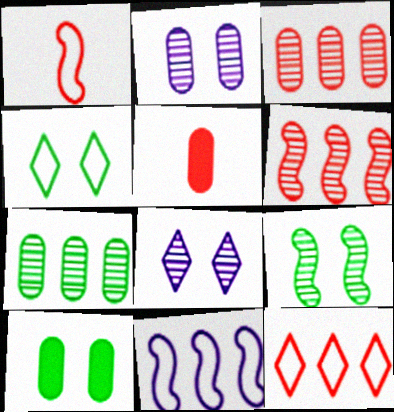[[4, 9, 10]]